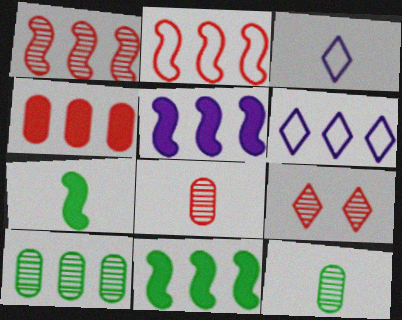[[1, 8, 9], 
[3, 7, 8]]